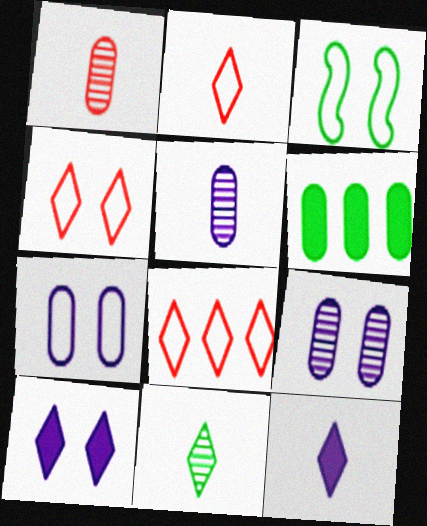[[1, 6, 7], 
[2, 4, 8], 
[2, 11, 12], 
[3, 4, 7], 
[3, 6, 11], 
[8, 10, 11]]